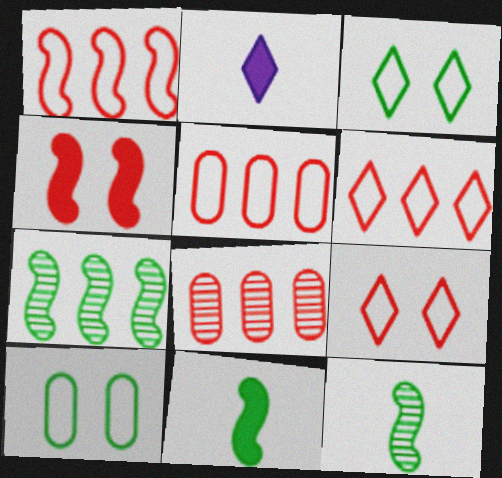[[1, 5, 6]]